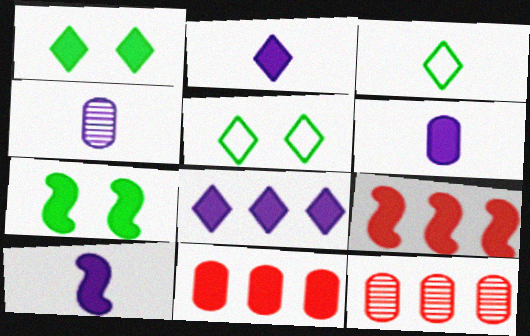[[1, 6, 9], 
[1, 10, 11], 
[2, 6, 10], 
[2, 7, 11], 
[4, 5, 9], 
[5, 10, 12], 
[7, 9, 10]]